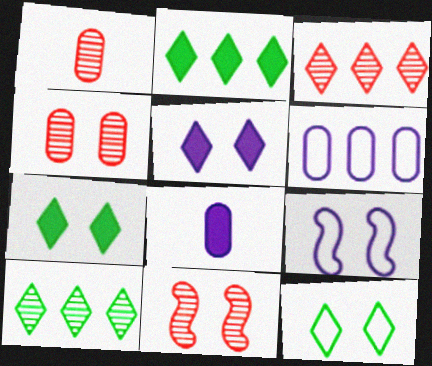[[1, 2, 9], 
[1, 3, 11], 
[4, 7, 9]]